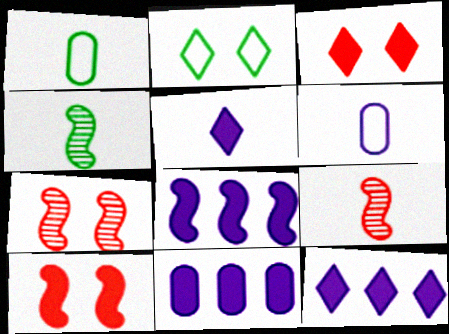[[1, 5, 9], 
[1, 7, 12], 
[2, 9, 11], 
[8, 11, 12]]